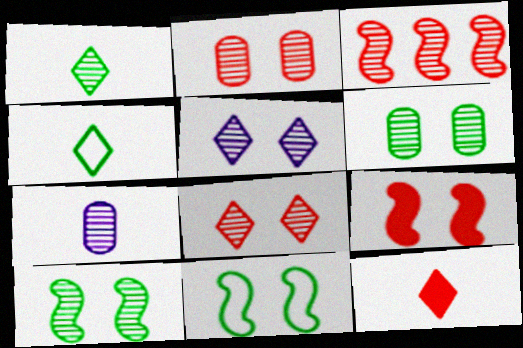[[2, 5, 10]]